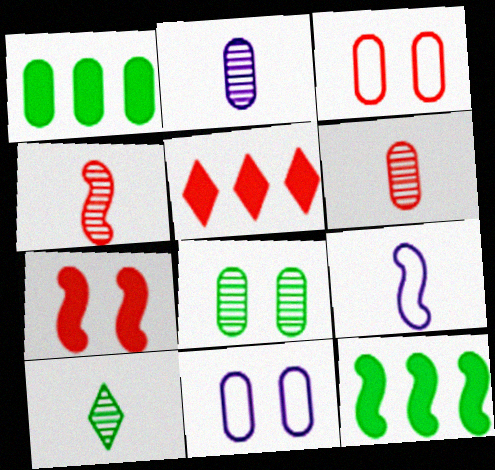[[1, 2, 3], 
[1, 6, 11], 
[2, 4, 10], 
[3, 4, 5], 
[5, 8, 9]]